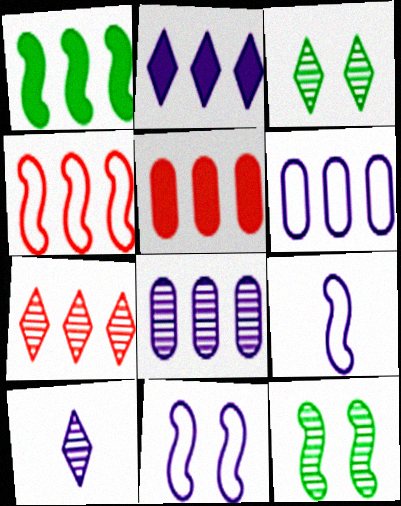[[1, 2, 5], 
[1, 6, 7], 
[3, 5, 9], 
[3, 7, 10], 
[4, 5, 7]]